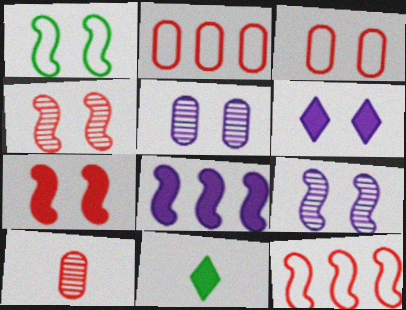[[1, 7, 9], 
[2, 9, 11], 
[5, 11, 12]]